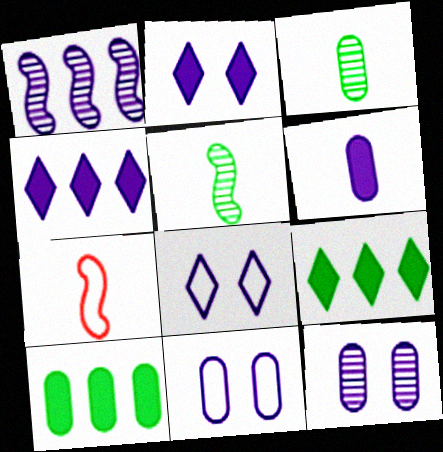[[1, 6, 8], 
[7, 9, 12]]